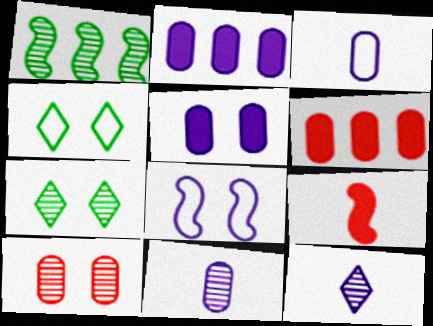[[1, 8, 9], 
[1, 10, 12], 
[2, 8, 12]]